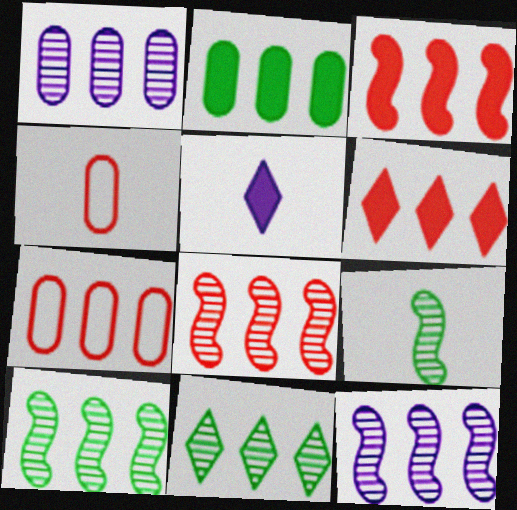[[1, 2, 7], 
[1, 8, 11], 
[4, 5, 9], 
[6, 7, 8], 
[8, 10, 12]]